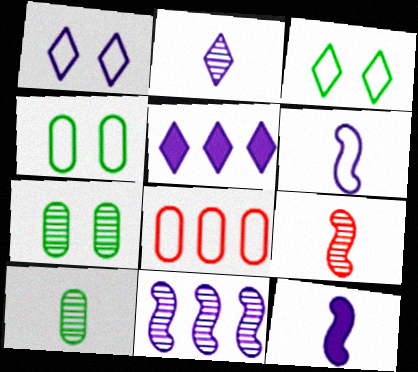[[1, 2, 5], 
[2, 9, 10], 
[3, 6, 8], 
[4, 5, 9]]